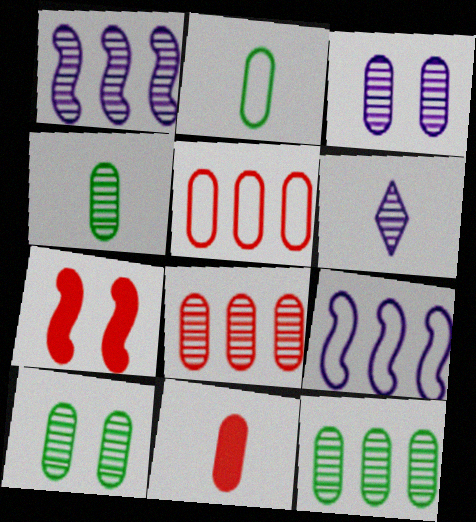[[1, 3, 6], 
[3, 4, 8], 
[4, 10, 12]]